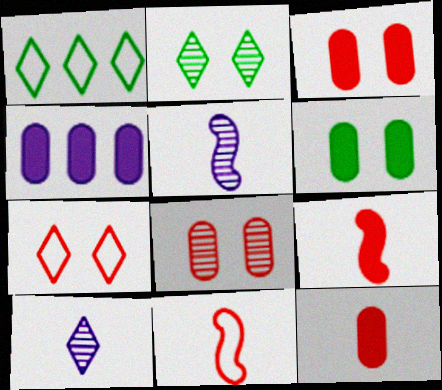[[1, 3, 5], 
[2, 4, 11], 
[4, 6, 12]]